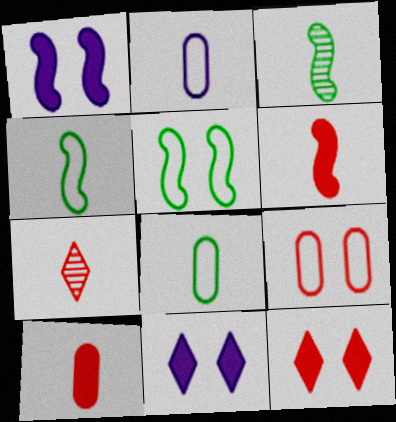[]